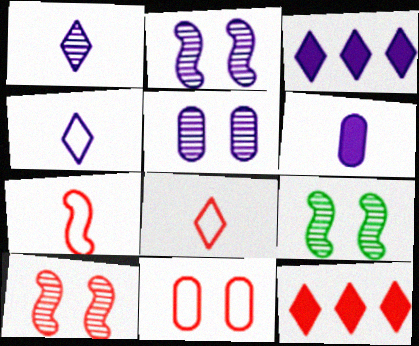[[2, 9, 10]]